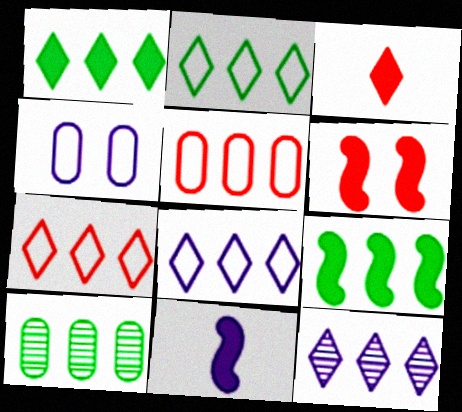[[1, 7, 12], 
[2, 7, 8], 
[2, 9, 10], 
[4, 11, 12], 
[5, 9, 12], 
[6, 9, 11]]